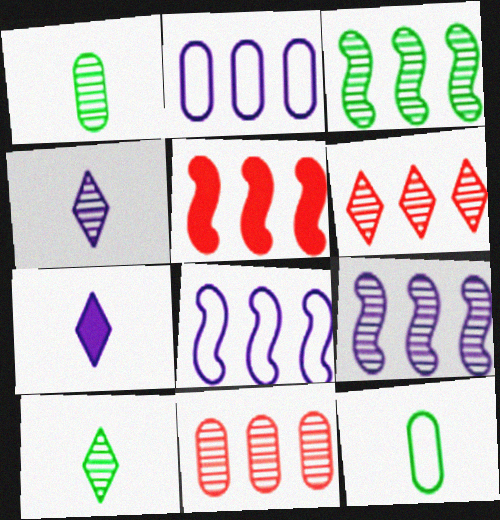[[3, 5, 8]]